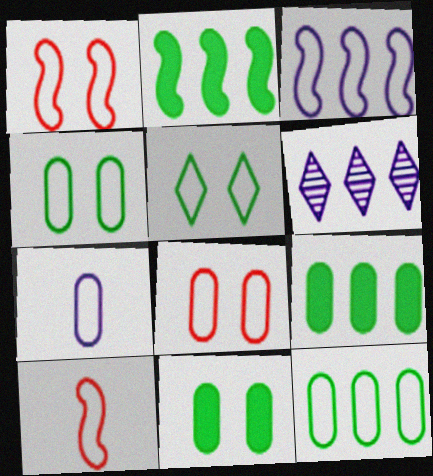[[6, 10, 11], 
[7, 8, 12]]